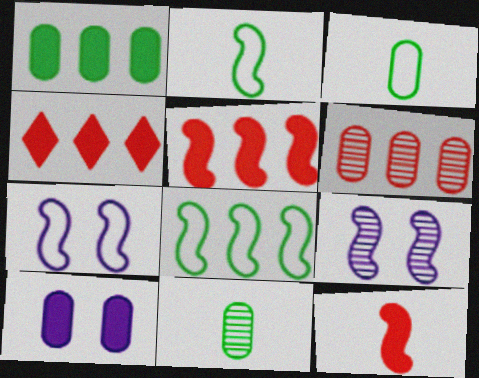[[2, 5, 9], 
[3, 4, 9], 
[3, 6, 10], 
[4, 7, 11], 
[8, 9, 12]]